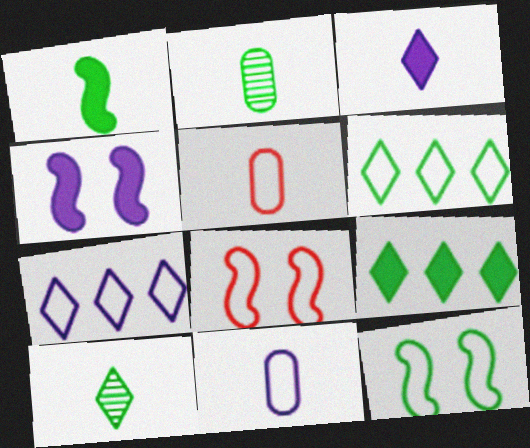[[2, 9, 12], 
[5, 7, 12], 
[6, 8, 11]]